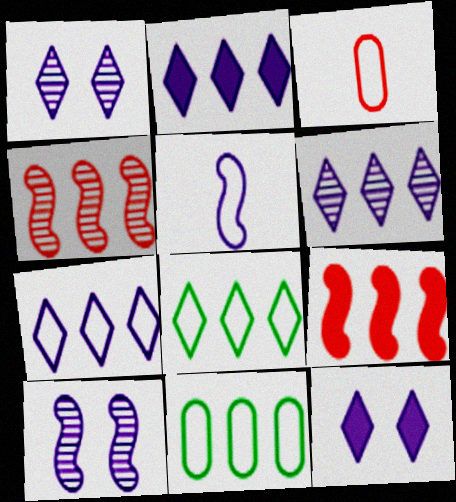[[2, 4, 11], 
[2, 6, 7], 
[6, 9, 11]]